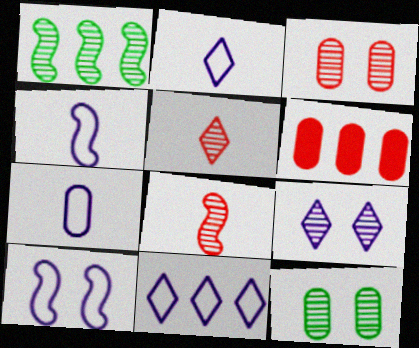[[1, 6, 11], 
[2, 4, 7], 
[6, 7, 12], 
[7, 10, 11]]